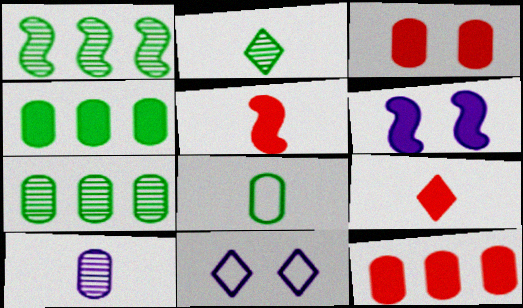[[4, 6, 9], 
[5, 7, 11]]